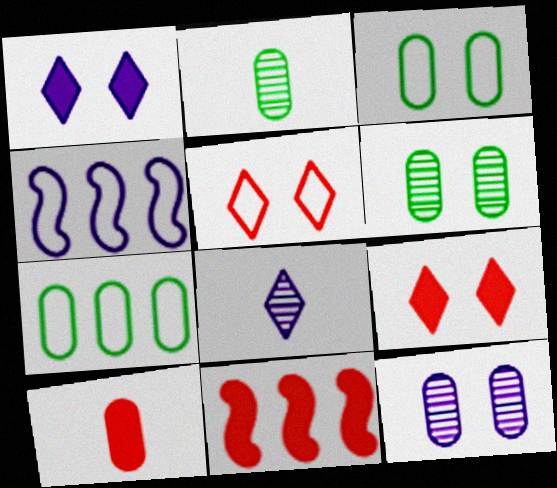[[2, 4, 9], 
[3, 8, 11], 
[7, 10, 12], 
[9, 10, 11]]